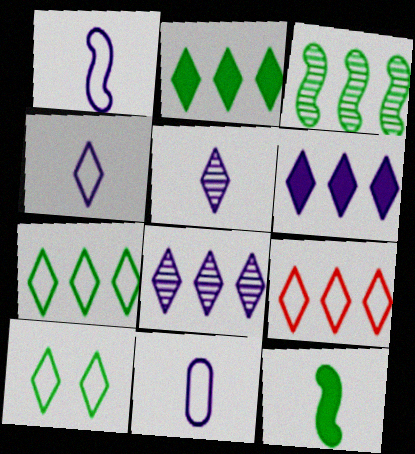[[1, 4, 11], 
[2, 8, 9], 
[4, 9, 10]]